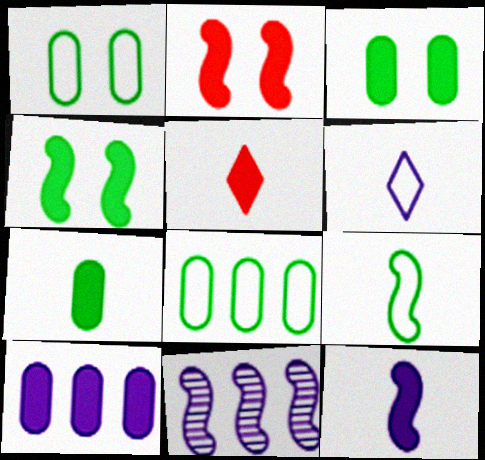[[1, 5, 11], 
[2, 9, 11], 
[4, 5, 10], 
[5, 7, 12]]